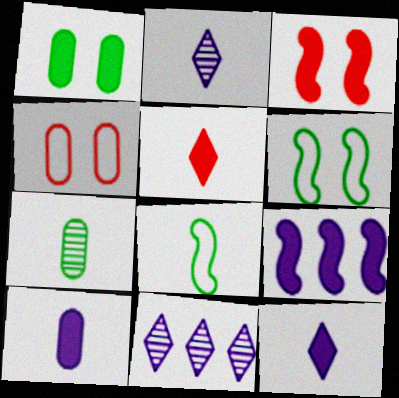[[1, 5, 9]]